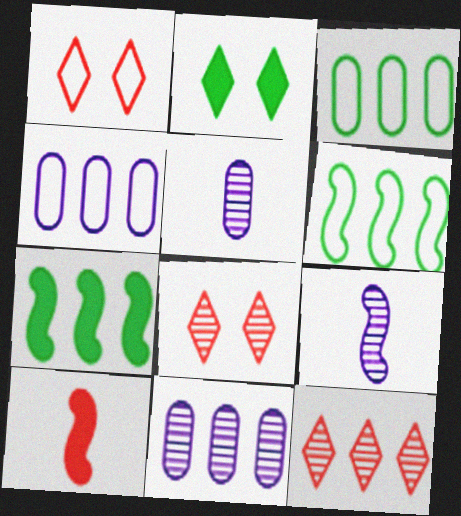[[1, 5, 7], 
[4, 7, 12]]